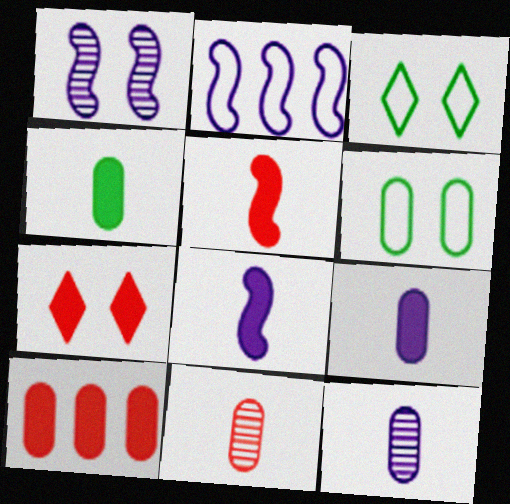[[1, 2, 8], 
[1, 6, 7], 
[5, 7, 10], 
[6, 10, 12]]